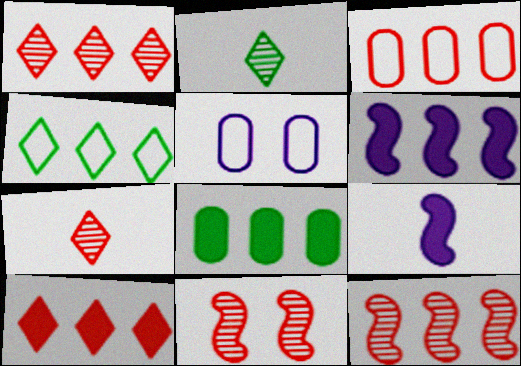[[3, 10, 12], 
[6, 8, 10]]